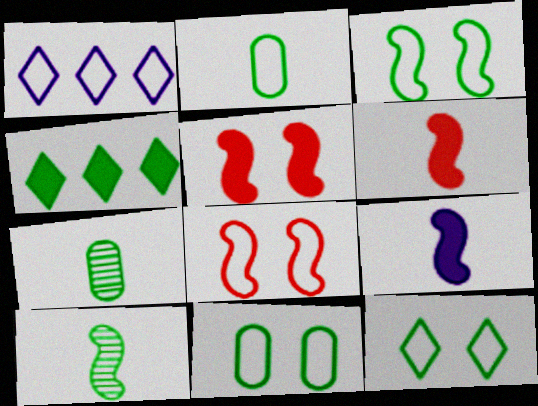[[1, 2, 8], 
[1, 5, 7], 
[3, 4, 7], 
[3, 11, 12], 
[4, 10, 11]]